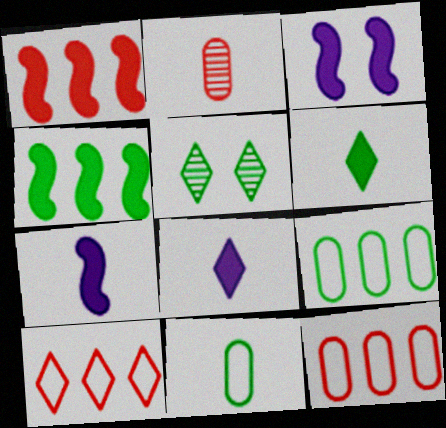[[4, 5, 11], 
[5, 7, 12], 
[5, 8, 10]]